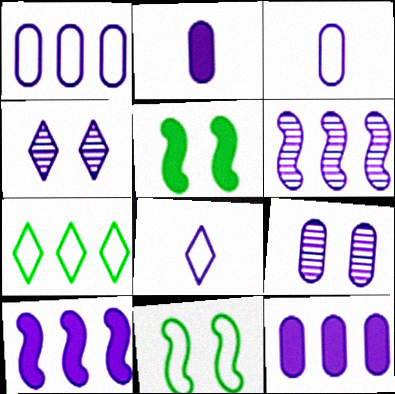[[1, 2, 9], 
[3, 4, 10], 
[3, 9, 12], 
[8, 9, 10]]